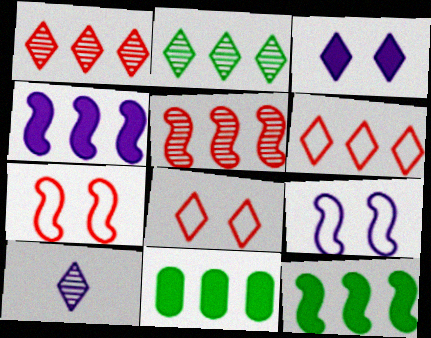[[7, 10, 11]]